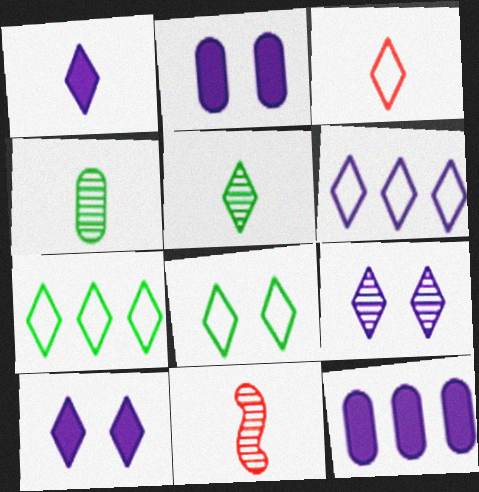[[1, 3, 5], 
[1, 6, 9], 
[2, 7, 11], 
[3, 6, 8], 
[8, 11, 12]]